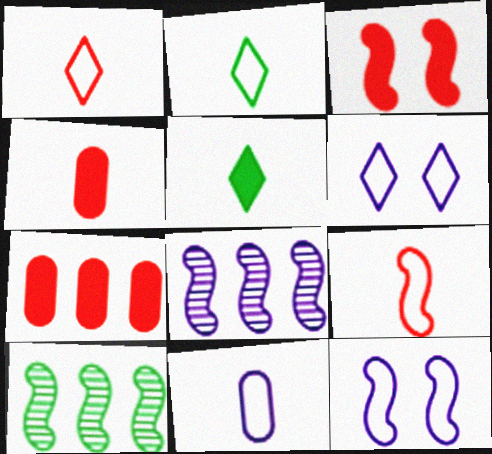[[2, 9, 11], 
[4, 6, 10]]